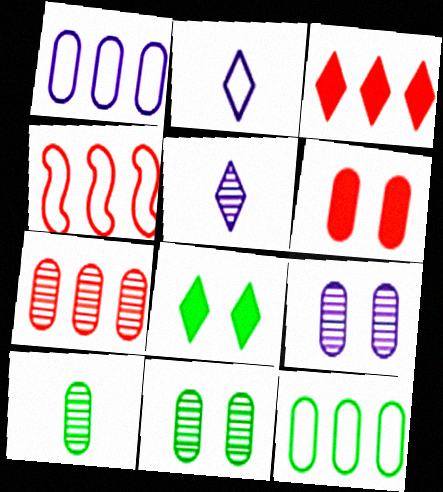[[1, 6, 10], 
[3, 4, 7], 
[7, 9, 10]]